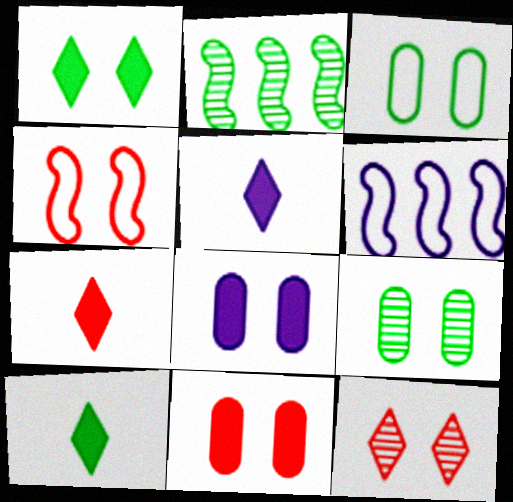[[2, 3, 10], 
[4, 11, 12], 
[5, 7, 10], 
[6, 7, 9]]